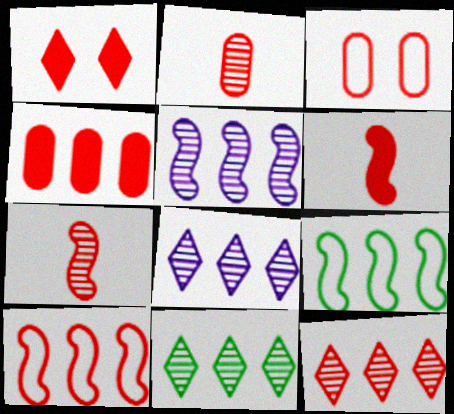[[1, 2, 10], 
[1, 4, 6], 
[2, 3, 4], 
[3, 6, 12], 
[4, 8, 9], 
[4, 10, 12], 
[8, 11, 12]]